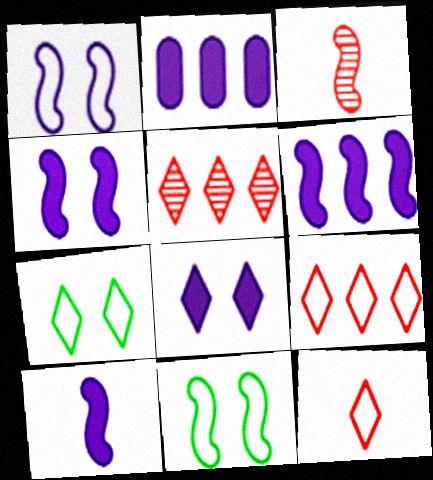[[2, 3, 7], 
[2, 8, 10], 
[3, 6, 11], 
[4, 6, 10]]